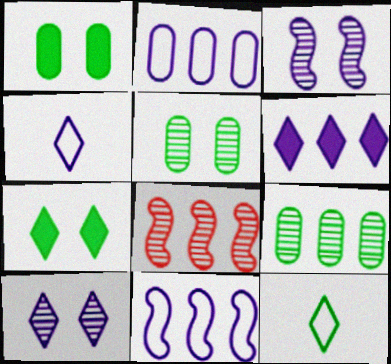[[1, 4, 8], 
[4, 6, 10]]